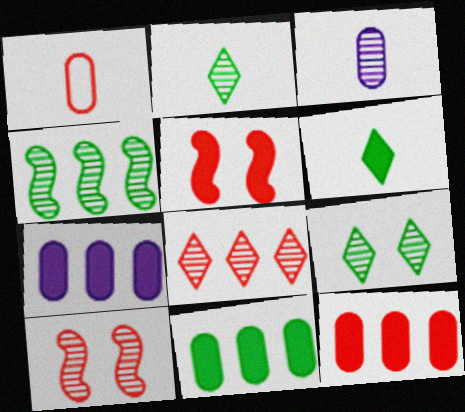[[1, 5, 8], 
[5, 6, 7], 
[7, 11, 12]]